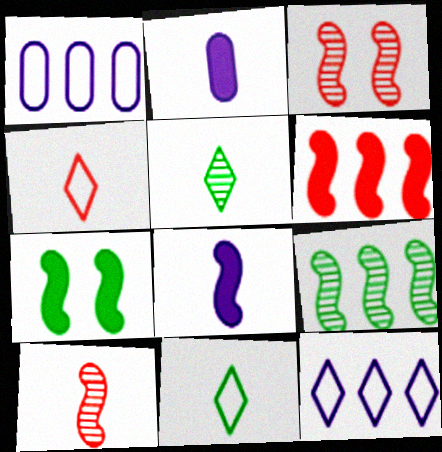[[2, 10, 11], 
[6, 7, 8]]